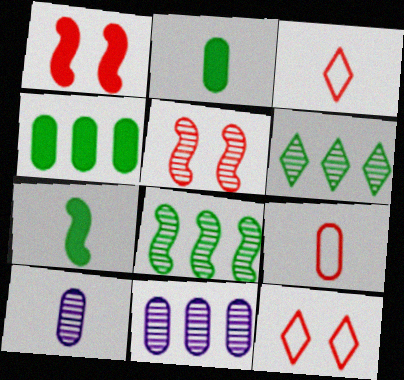[[2, 9, 10], 
[3, 7, 10], 
[5, 6, 10], 
[7, 11, 12]]